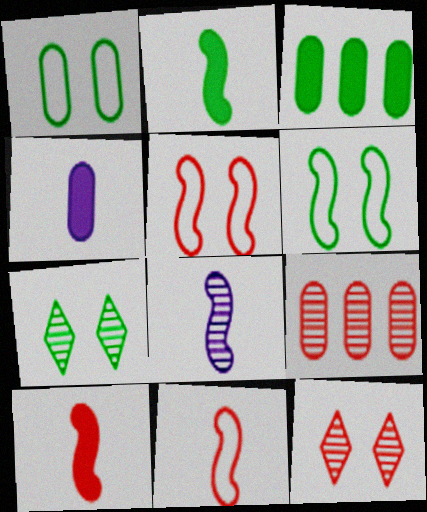[[1, 4, 9], 
[2, 8, 11], 
[7, 8, 9]]